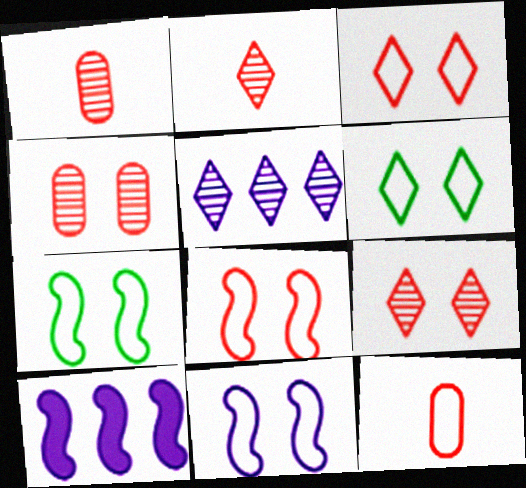[[1, 6, 10], 
[7, 8, 11]]